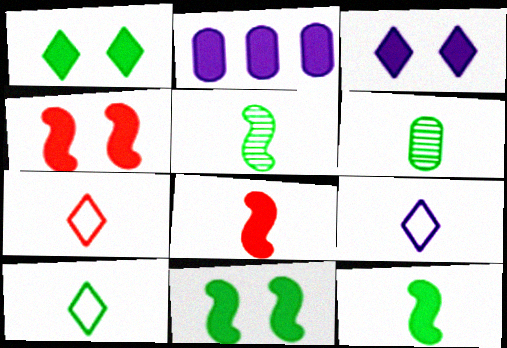[[1, 2, 8], 
[6, 8, 9], 
[6, 10, 12], 
[7, 9, 10]]